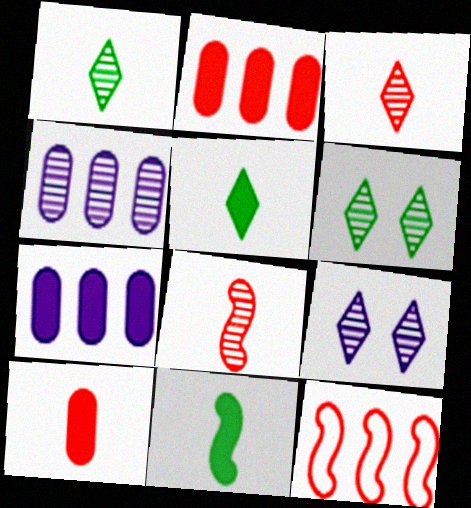[[4, 6, 8]]